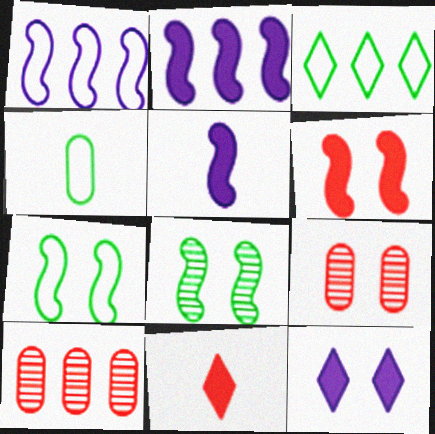[[2, 3, 10], 
[3, 4, 7], 
[3, 5, 9], 
[7, 9, 12]]